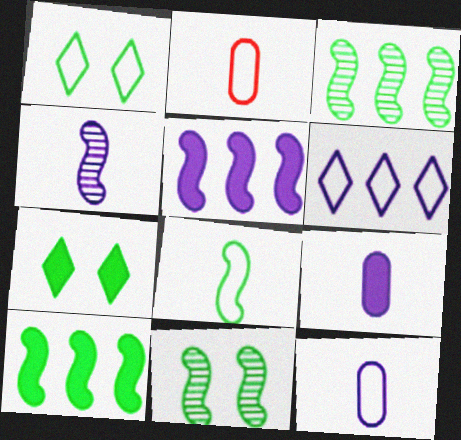[[8, 10, 11]]